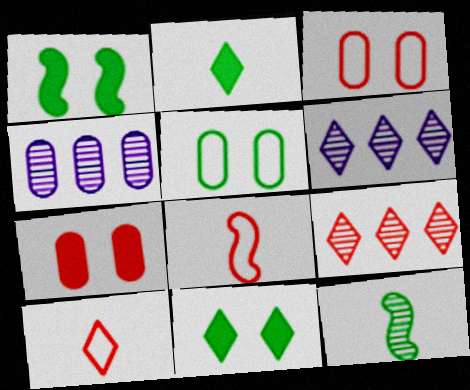[[1, 4, 10], 
[4, 8, 11], 
[6, 10, 11], 
[7, 8, 9]]